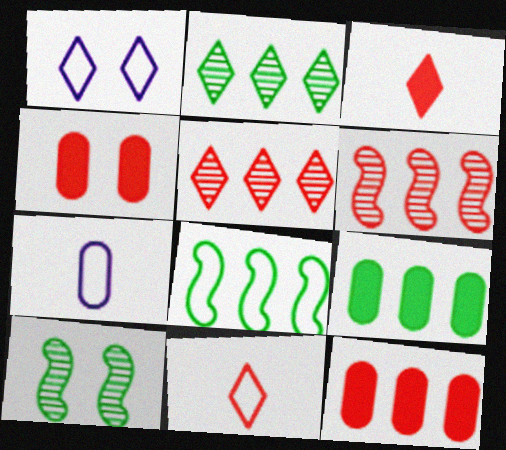[[1, 2, 3], 
[1, 4, 10], 
[2, 8, 9], 
[4, 6, 11]]